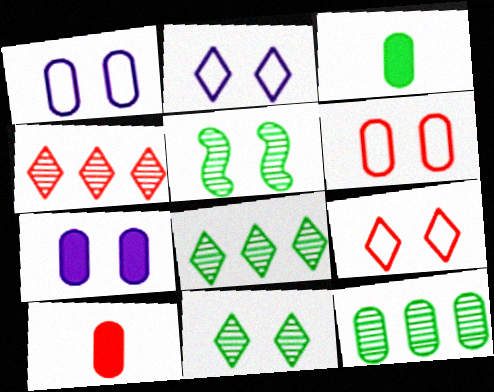[[1, 10, 12], 
[5, 7, 9]]